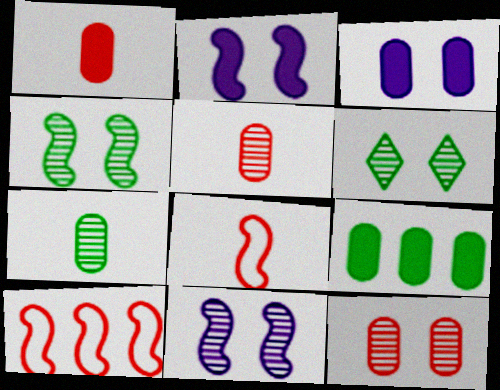[[1, 3, 9], 
[6, 11, 12]]